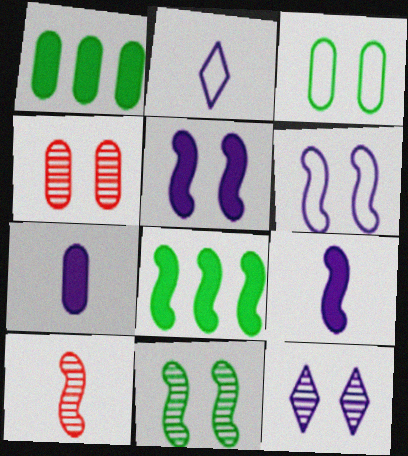[[2, 4, 8], 
[4, 11, 12], 
[6, 8, 10]]